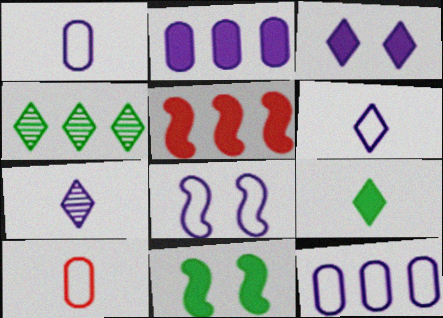[[2, 7, 8], 
[4, 5, 12], 
[6, 8, 12]]